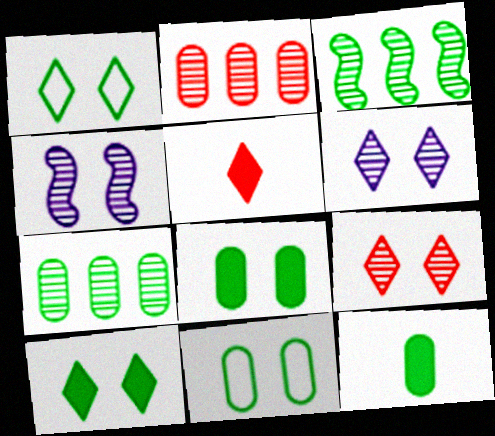[[1, 3, 12], 
[7, 11, 12]]